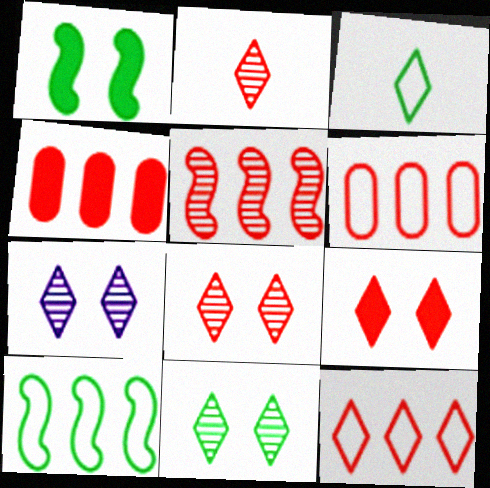[[2, 9, 12], 
[4, 5, 12], 
[7, 8, 11]]